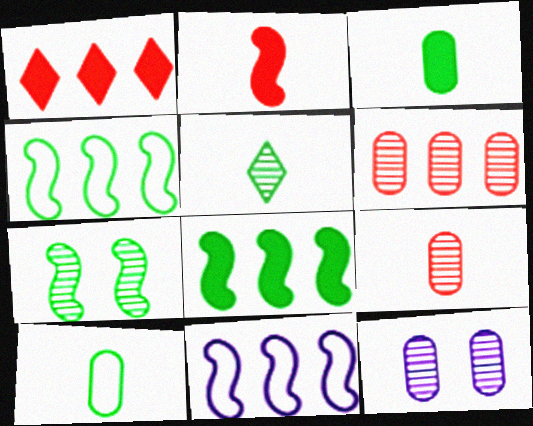[[2, 7, 11]]